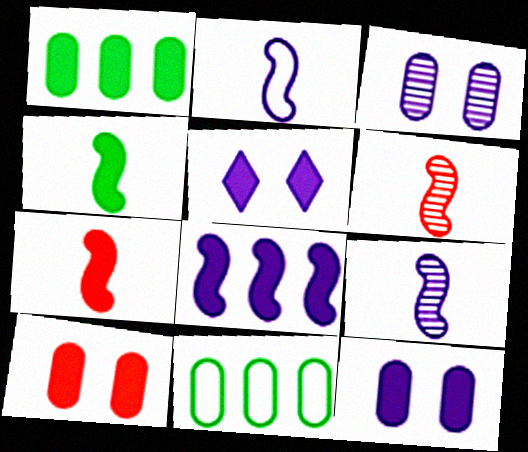[[1, 5, 7], 
[2, 4, 6], 
[5, 6, 11]]